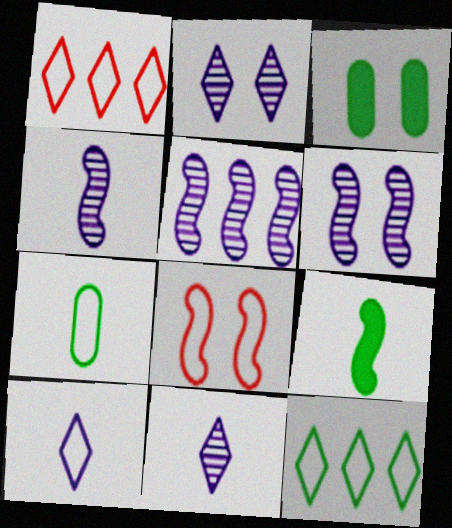[[1, 3, 4], 
[2, 3, 8], 
[4, 5, 6], 
[5, 8, 9]]